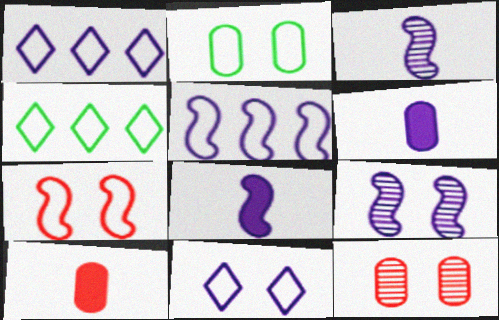[[1, 6, 9], 
[2, 7, 11], 
[4, 8, 12], 
[4, 9, 10], 
[5, 8, 9]]